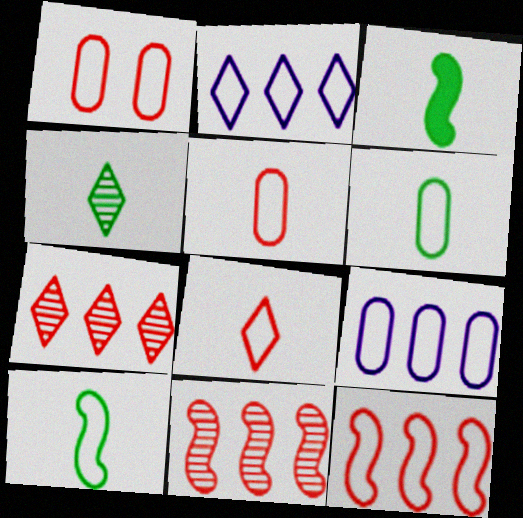[[1, 2, 10], 
[1, 6, 9], 
[1, 8, 12], 
[3, 4, 6]]